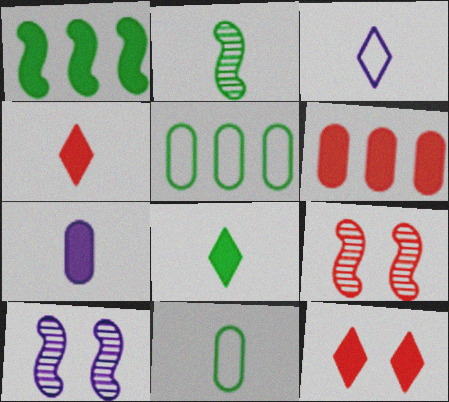[[1, 7, 12], 
[2, 8, 11], 
[4, 5, 10]]